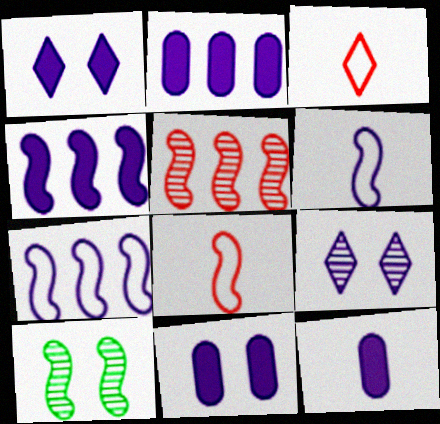[[1, 4, 12], 
[2, 3, 10], 
[2, 6, 9], 
[2, 11, 12], 
[4, 8, 10], 
[7, 9, 12]]